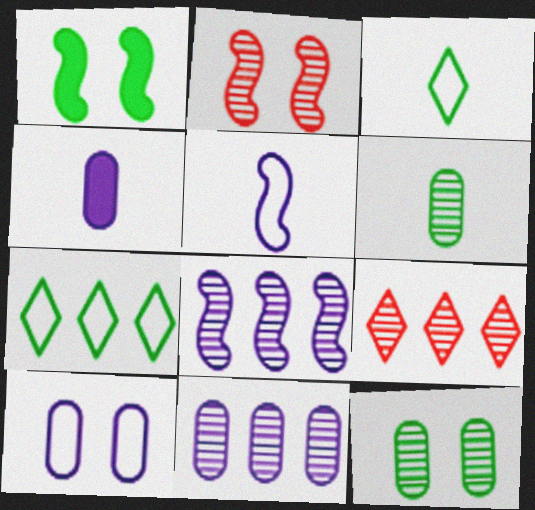[[1, 6, 7], 
[2, 4, 7], 
[4, 10, 11]]